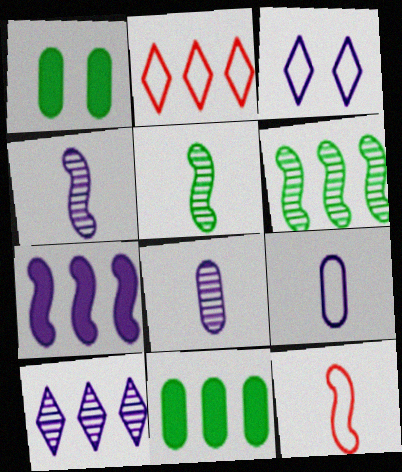[[1, 2, 4], 
[1, 10, 12], 
[3, 7, 8]]